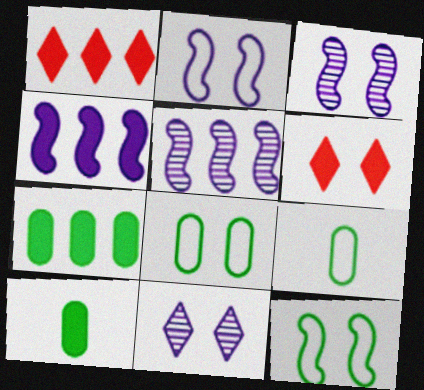[[1, 3, 9], 
[1, 4, 7], 
[3, 6, 8], 
[4, 6, 10], 
[5, 6, 9]]